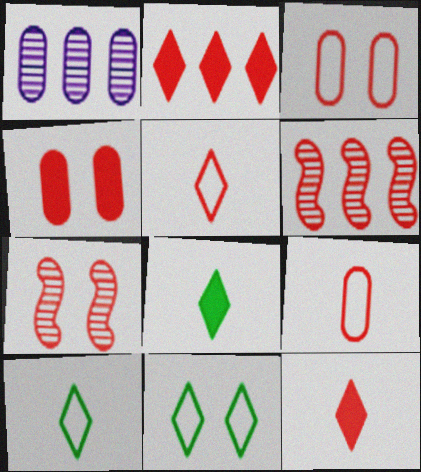[[2, 7, 9], 
[3, 6, 12], 
[4, 5, 6]]